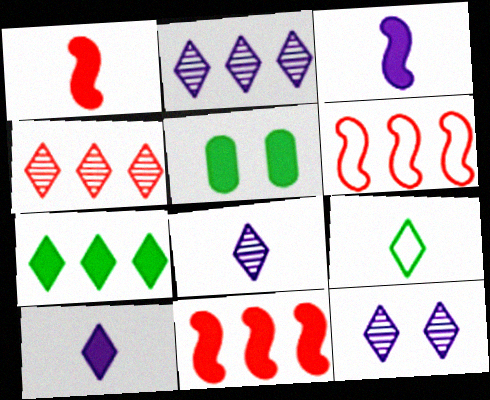[[2, 8, 12], 
[5, 6, 8], 
[5, 10, 11]]